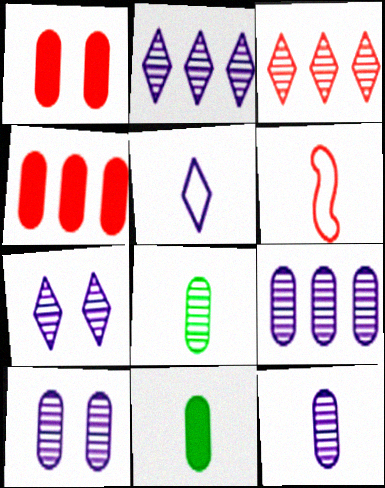[[1, 3, 6], 
[9, 10, 12]]